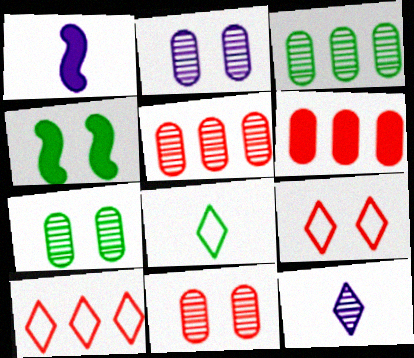[[1, 3, 9], 
[1, 7, 10], 
[2, 4, 9], 
[2, 7, 11], 
[3, 4, 8]]